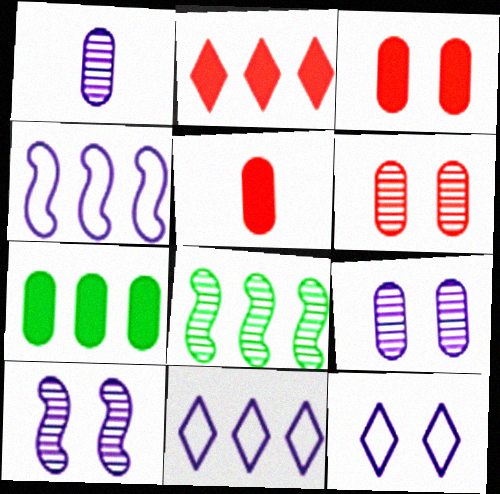[[5, 8, 12]]